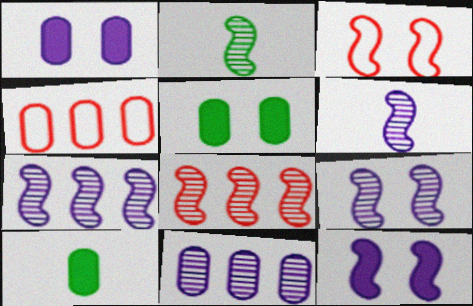[[2, 8, 9], 
[6, 7, 9]]